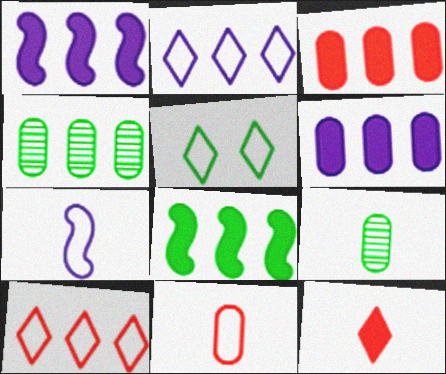[[1, 4, 10], 
[5, 8, 9], 
[7, 9, 12]]